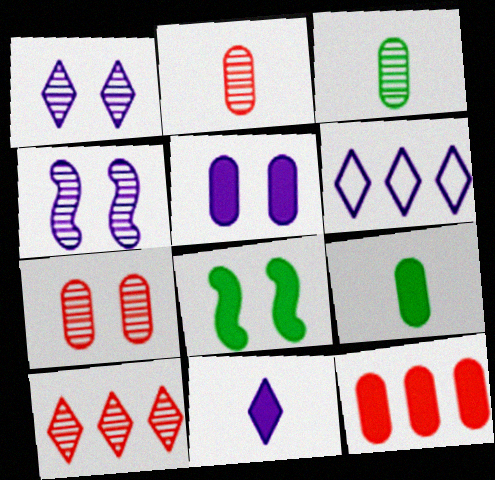[[1, 6, 11], 
[2, 6, 8], 
[3, 4, 10], 
[5, 9, 12], 
[8, 11, 12]]